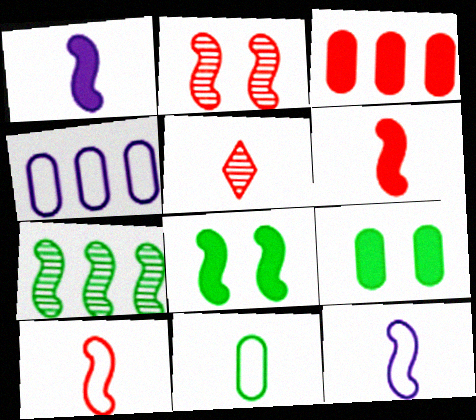[[1, 5, 11], 
[4, 5, 8]]